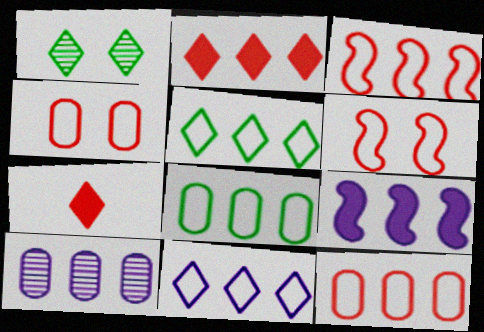[[1, 7, 11], 
[3, 8, 11], 
[9, 10, 11]]